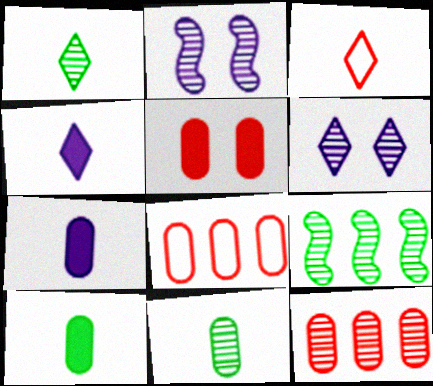[[1, 2, 12], 
[1, 3, 4]]